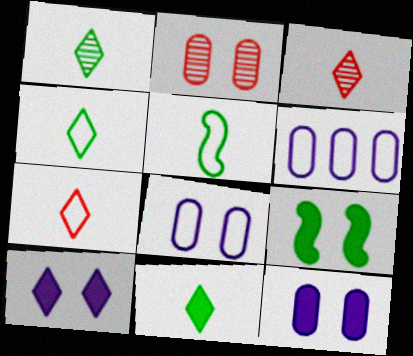[[1, 4, 11], 
[3, 6, 9]]